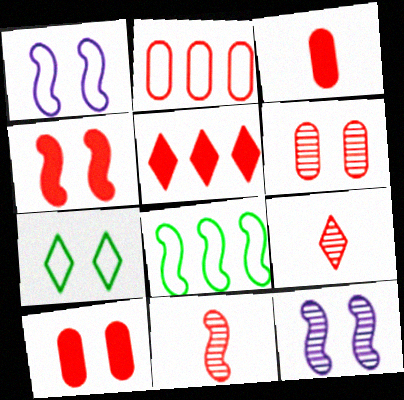[[2, 3, 6], 
[2, 4, 9], 
[3, 4, 5], 
[7, 10, 12]]